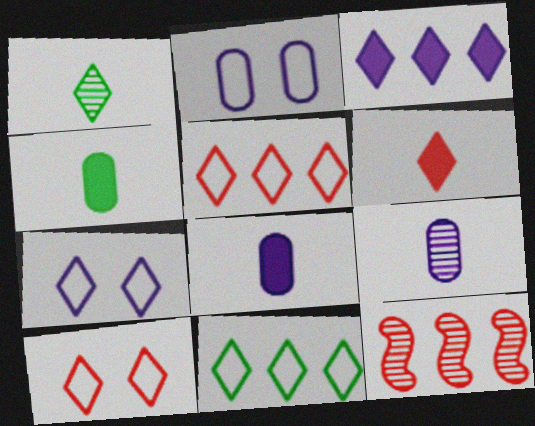[[1, 3, 10], 
[4, 7, 12]]